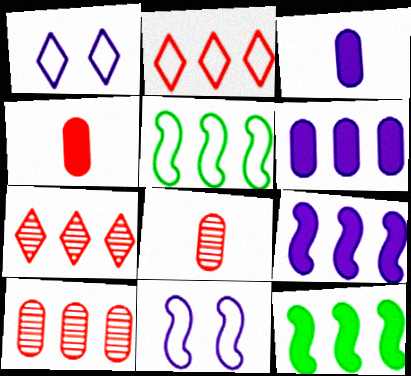[[1, 8, 12], 
[5, 6, 7]]